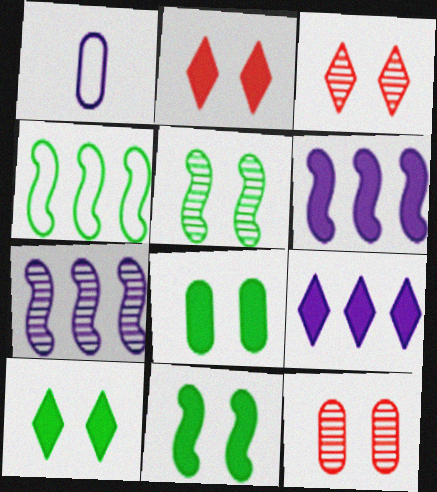[[8, 10, 11]]